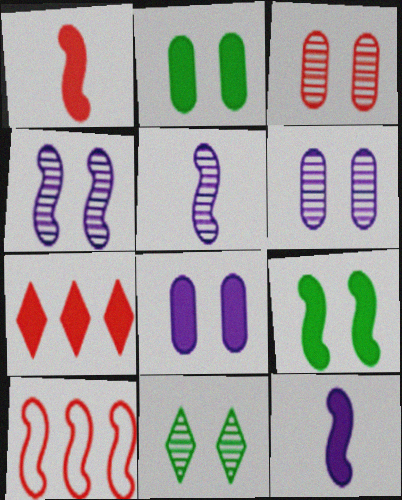[[2, 7, 12], 
[3, 4, 11], 
[5, 9, 10]]